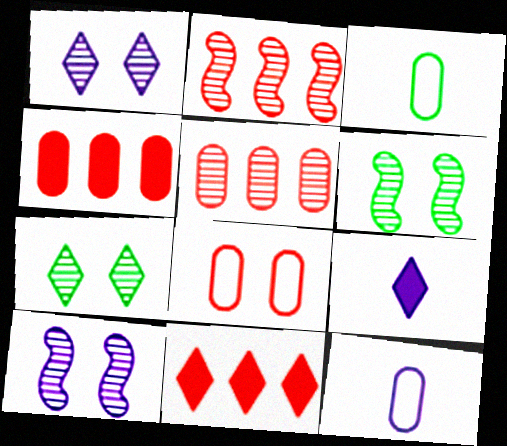[[3, 10, 11], 
[6, 11, 12]]